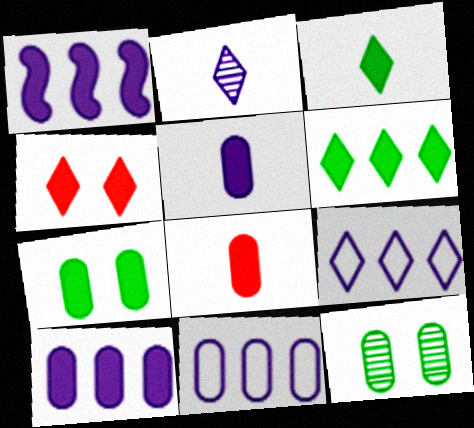[[7, 8, 10], 
[8, 11, 12]]